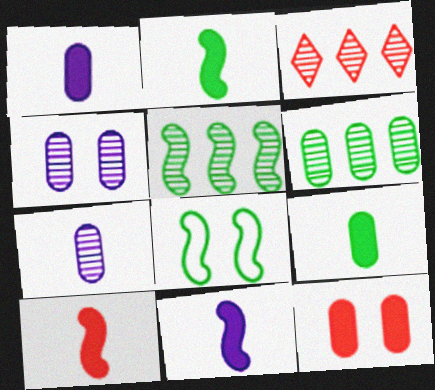[[1, 3, 8], 
[2, 5, 8], 
[2, 10, 11]]